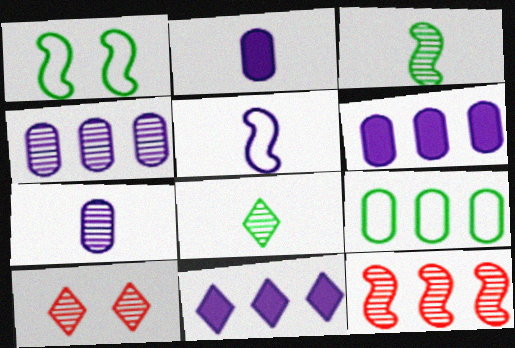[[3, 4, 10], 
[9, 11, 12]]